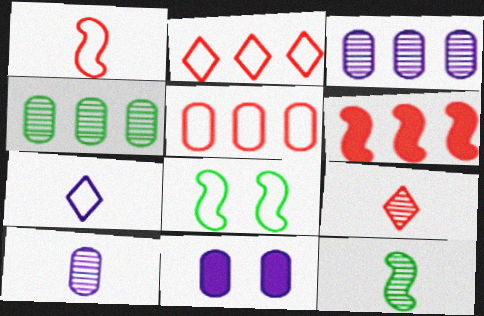[[2, 11, 12], 
[5, 7, 8], 
[9, 10, 12]]